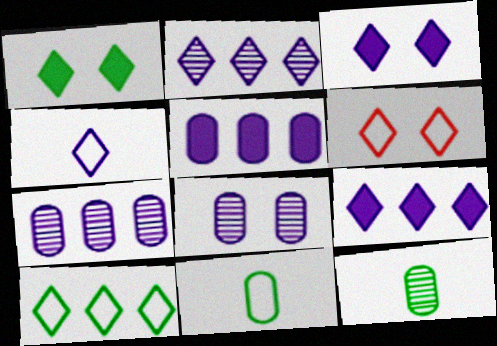[[2, 3, 4], 
[4, 6, 10]]